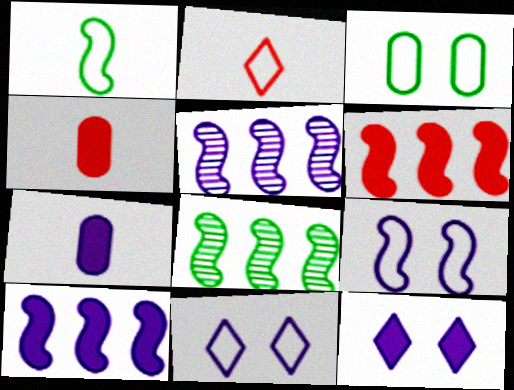[[4, 8, 11], 
[5, 7, 11], 
[7, 10, 12]]